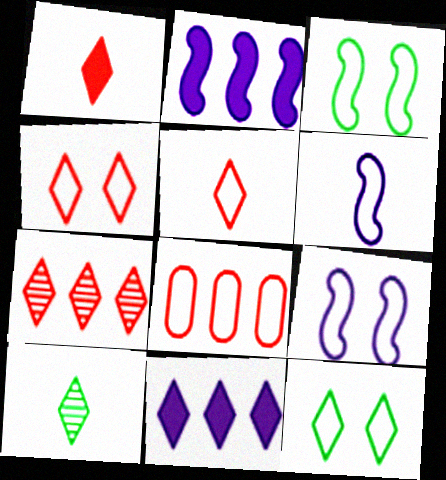[[1, 4, 7], 
[4, 10, 11], 
[6, 8, 12]]